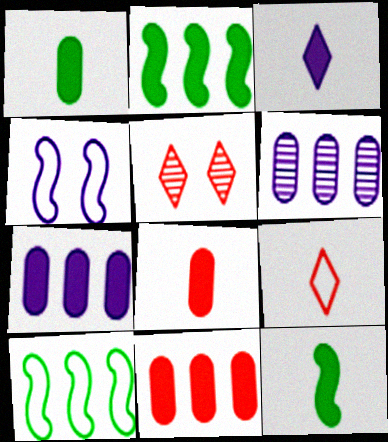[[3, 4, 6], 
[3, 8, 12]]